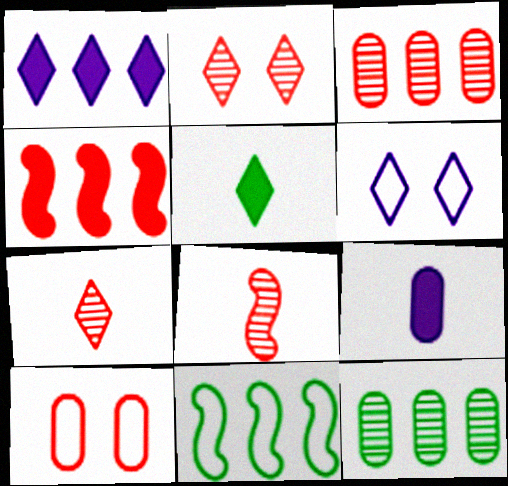[[1, 3, 11], 
[2, 3, 8], 
[2, 9, 11], 
[4, 7, 10], 
[9, 10, 12]]